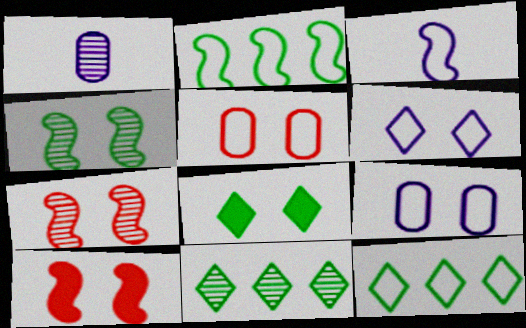[[1, 7, 11], 
[1, 10, 12], 
[3, 5, 12], 
[7, 8, 9]]